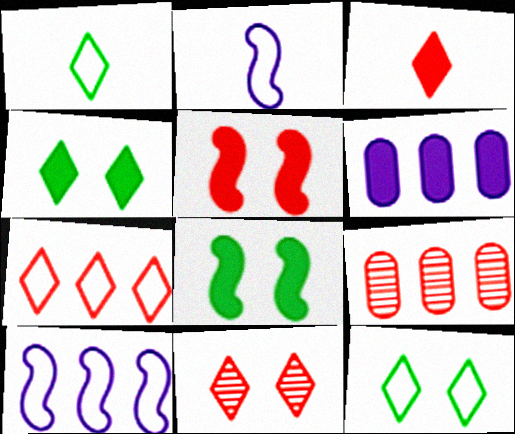[[2, 4, 9], 
[3, 6, 8], 
[3, 7, 11]]